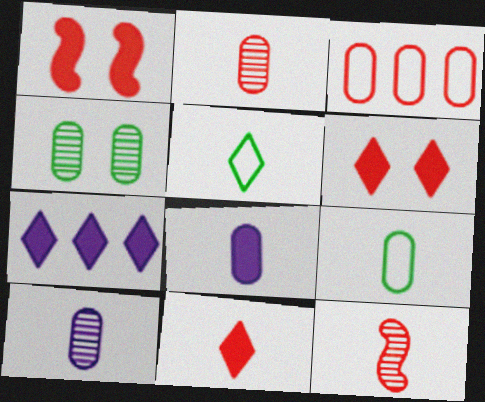[[2, 8, 9], 
[3, 4, 8], 
[3, 6, 12], 
[5, 8, 12]]